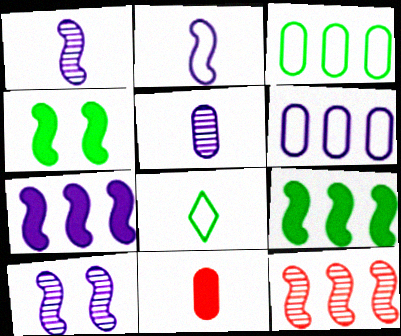[[1, 8, 11], 
[2, 4, 12], 
[2, 7, 10]]